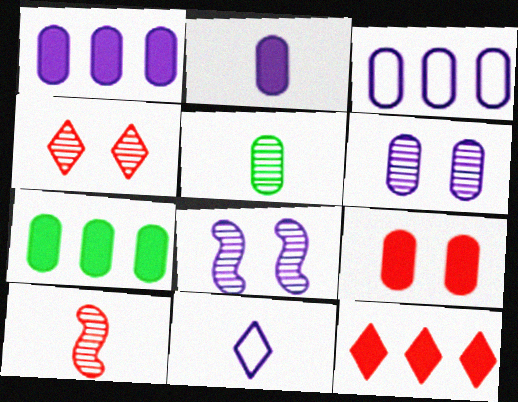[[1, 8, 11], 
[2, 3, 6], 
[2, 7, 9], 
[3, 5, 9]]